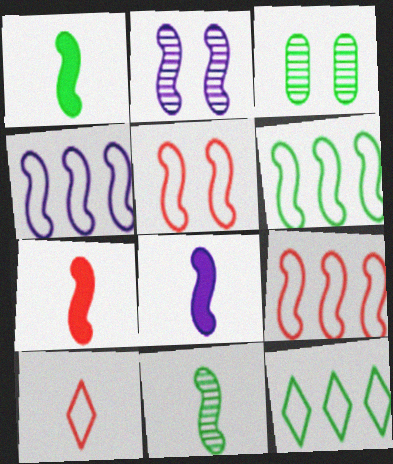[[1, 2, 9], 
[1, 3, 12], 
[1, 7, 8], 
[2, 4, 8], 
[2, 6, 7], 
[4, 6, 9]]